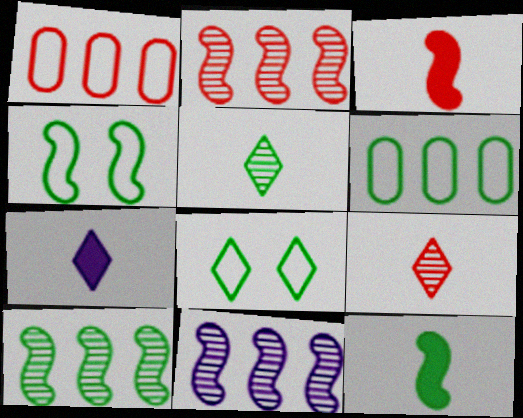[[2, 10, 11], 
[3, 4, 11], 
[4, 10, 12]]